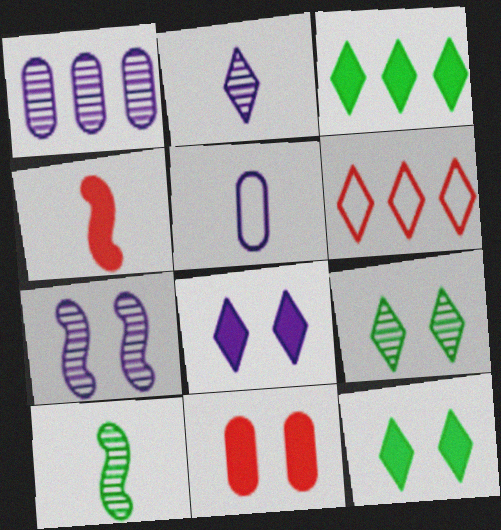[[1, 2, 7], 
[2, 6, 12]]